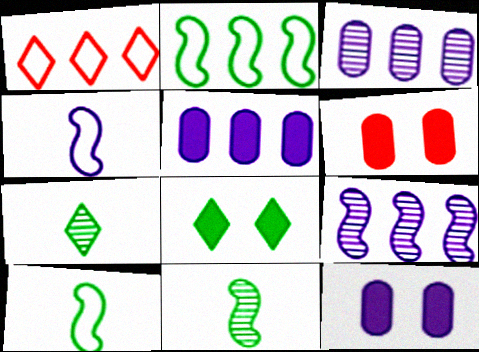[[1, 11, 12]]